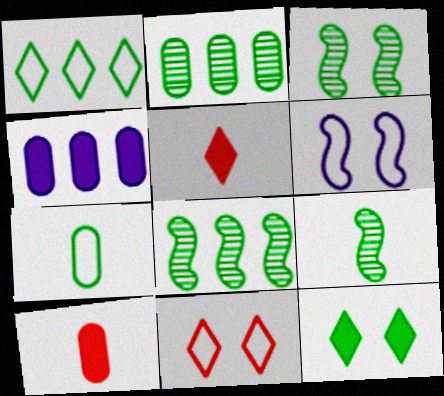[[2, 5, 6], 
[3, 8, 9], 
[4, 9, 11], 
[7, 8, 12]]